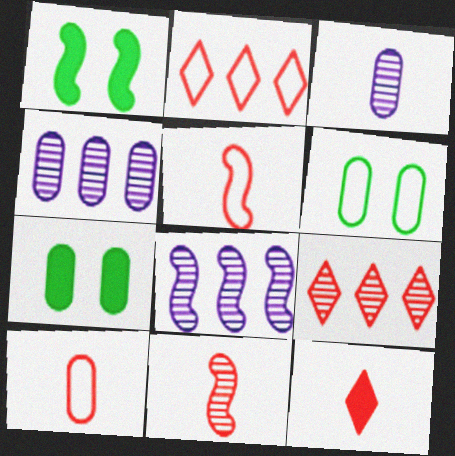[[1, 2, 3], 
[1, 5, 8], 
[4, 7, 10], 
[6, 8, 12], 
[10, 11, 12]]